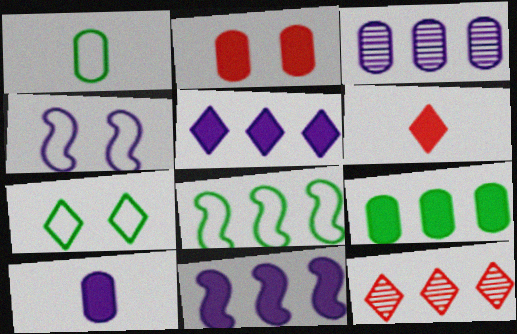[[1, 2, 3], 
[1, 7, 8], 
[2, 9, 10]]